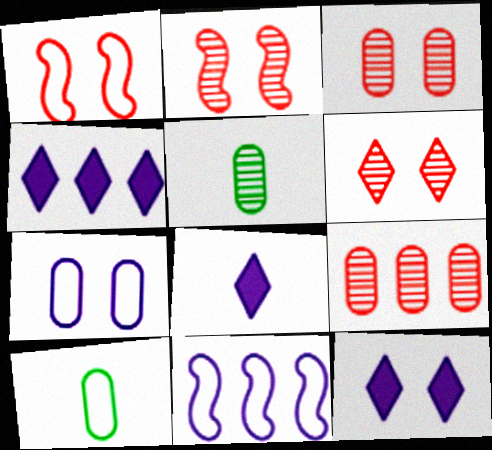[[1, 4, 5], 
[2, 3, 6], 
[2, 4, 10], 
[4, 8, 12]]